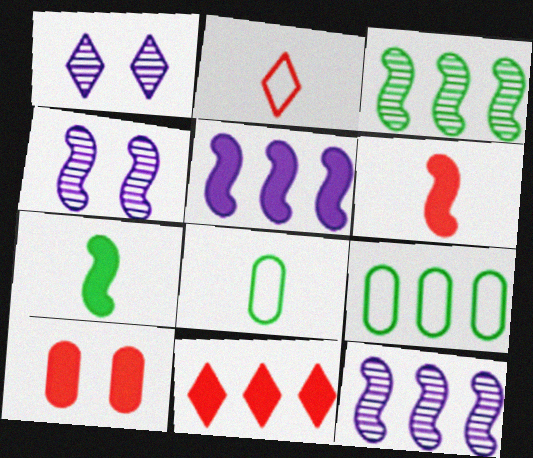[[1, 6, 9], 
[4, 8, 11], 
[6, 10, 11], 
[9, 11, 12]]